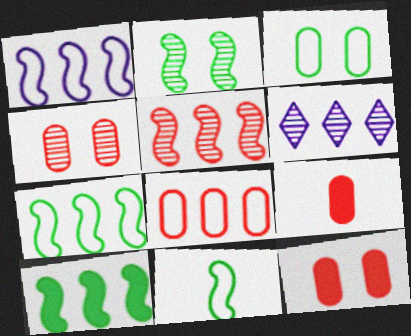[[1, 5, 10], 
[2, 10, 11], 
[4, 8, 9], 
[6, 8, 10], 
[6, 11, 12]]